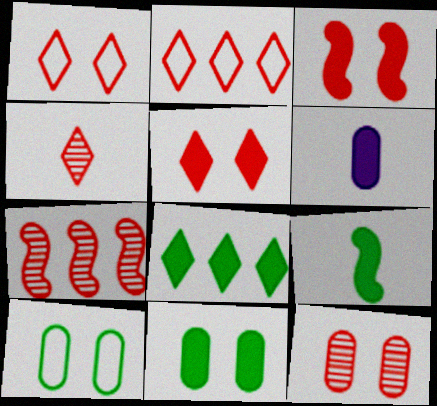[[1, 3, 12], 
[2, 4, 5], 
[3, 6, 8], 
[4, 7, 12], 
[8, 9, 11]]